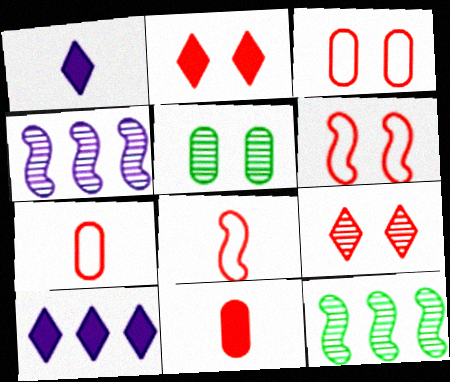[[1, 3, 12], 
[5, 8, 10]]